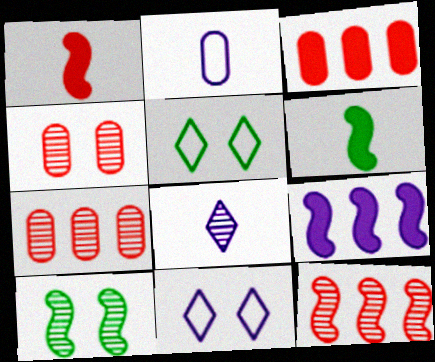[[6, 7, 11], 
[7, 8, 10]]